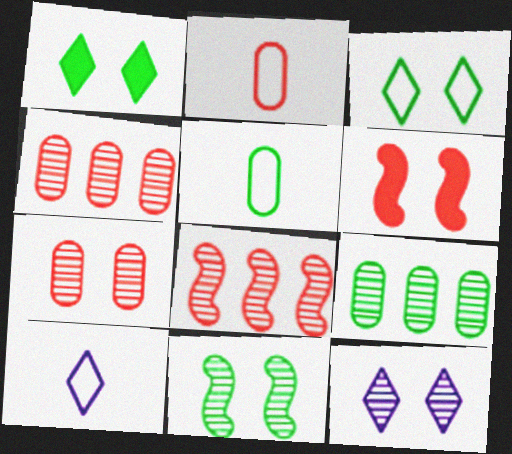[[6, 9, 10], 
[7, 11, 12]]